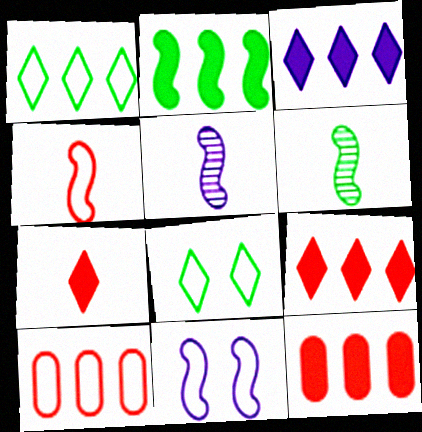[[2, 3, 12], 
[5, 8, 12]]